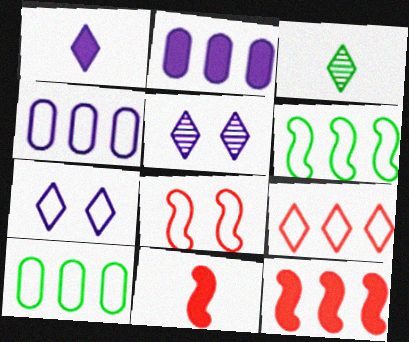[[2, 3, 8], 
[4, 6, 9], 
[5, 10, 11]]